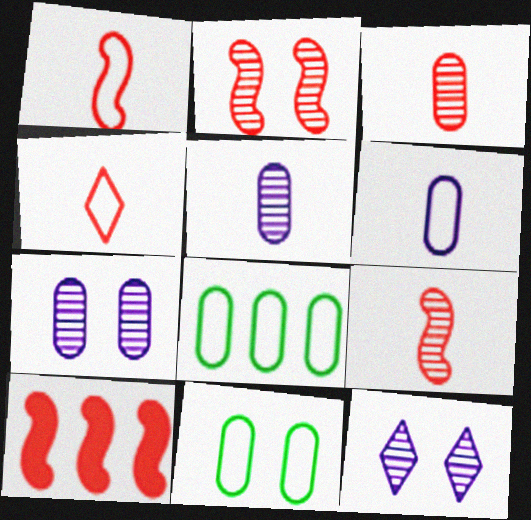[[1, 2, 10]]